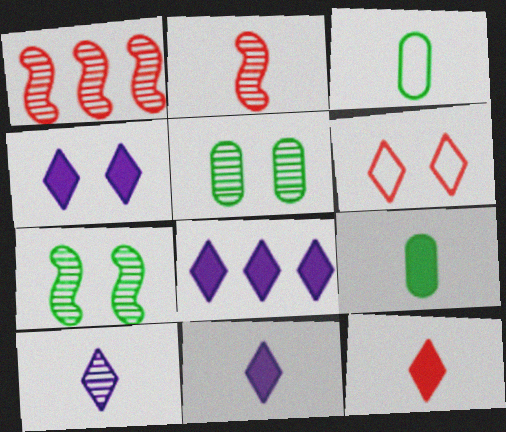[[1, 3, 4], 
[1, 5, 10], 
[2, 3, 11], 
[4, 8, 11]]